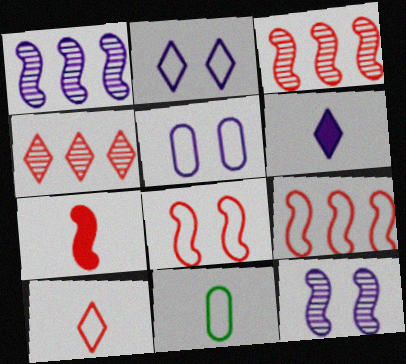[[1, 5, 6], 
[2, 9, 11], 
[3, 7, 8]]